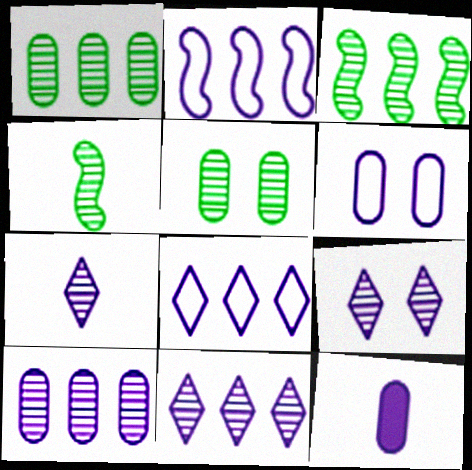[[2, 9, 12], 
[6, 10, 12], 
[7, 9, 11]]